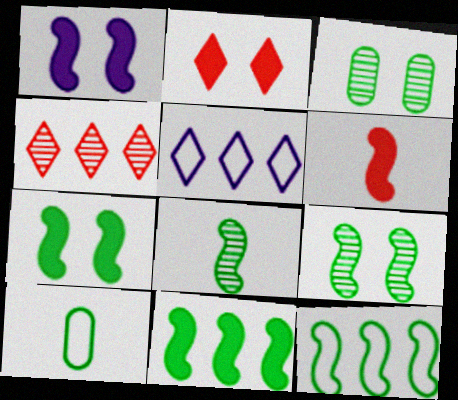[[1, 4, 10], 
[1, 6, 11], 
[3, 5, 6], 
[7, 8, 12]]